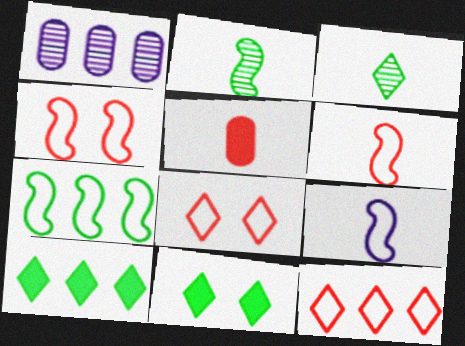[[1, 6, 11], 
[3, 5, 9], 
[4, 7, 9]]